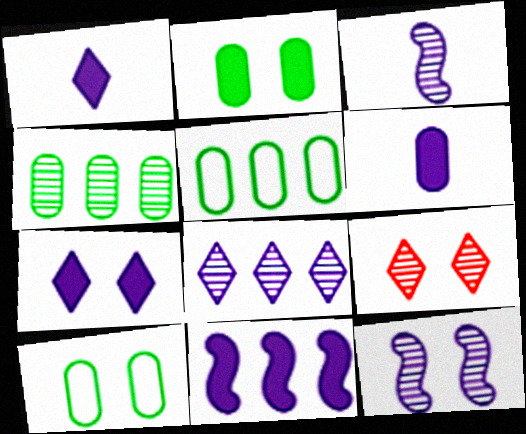[[3, 4, 9], 
[6, 7, 11]]